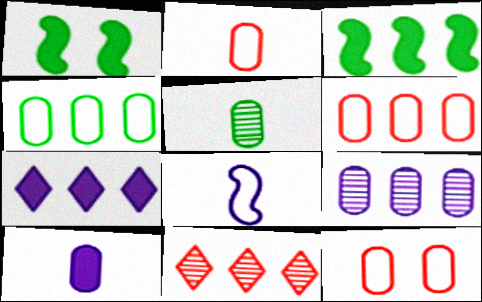[[2, 5, 10], 
[2, 6, 12]]